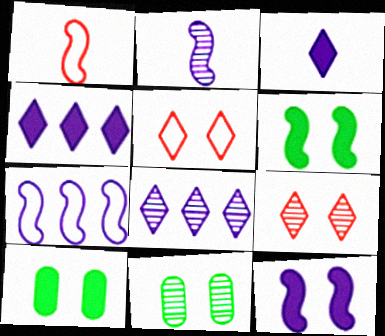[[1, 4, 11], 
[1, 8, 10], 
[2, 7, 12], 
[5, 11, 12]]